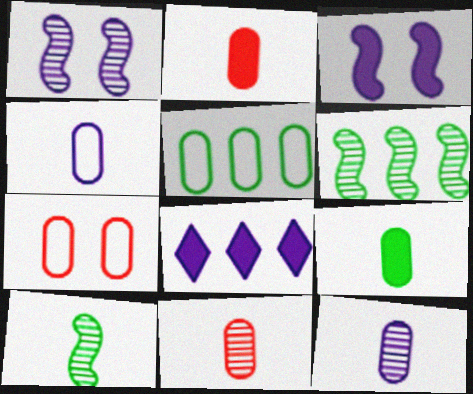[[1, 4, 8], 
[4, 5, 7], 
[4, 9, 11], 
[7, 8, 10]]